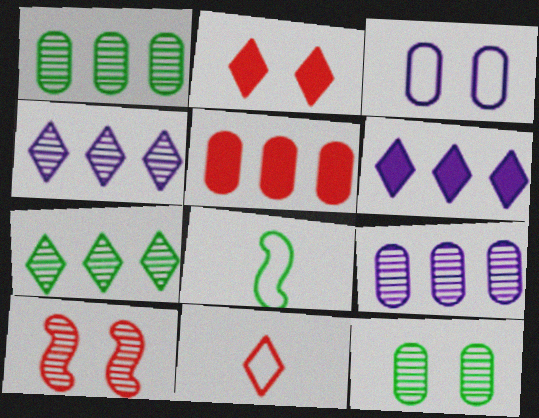[[2, 8, 9], 
[5, 10, 11]]